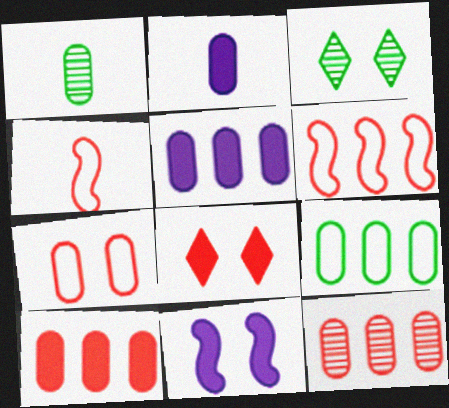[[1, 5, 7], 
[2, 3, 6], 
[3, 4, 5], 
[3, 7, 11], 
[4, 8, 12], 
[5, 9, 12]]